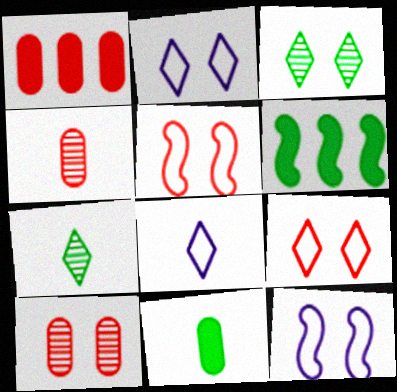[[1, 7, 12], 
[2, 4, 6], 
[6, 8, 10]]